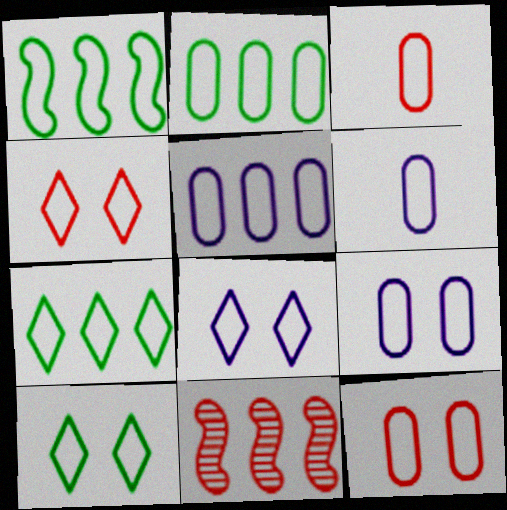[[1, 2, 7], 
[1, 3, 8], 
[1, 4, 6], 
[2, 3, 9], 
[2, 6, 12], 
[4, 8, 10], 
[5, 6, 9]]